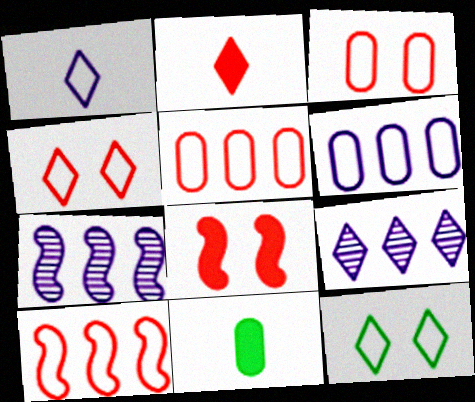[[2, 9, 12], 
[4, 7, 11]]